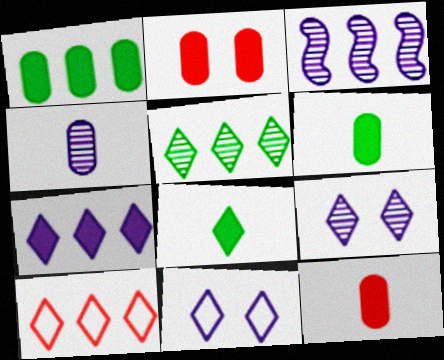[[1, 3, 10], 
[3, 4, 9], 
[5, 7, 10], 
[8, 9, 10]]